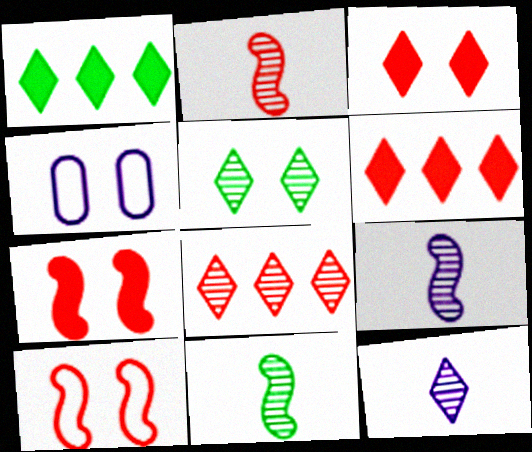[[1, 2, 4], 
[2, 9, 11], 
[4, 5, 7], 
[4, 6, 11], 
[5, 8, 12]]